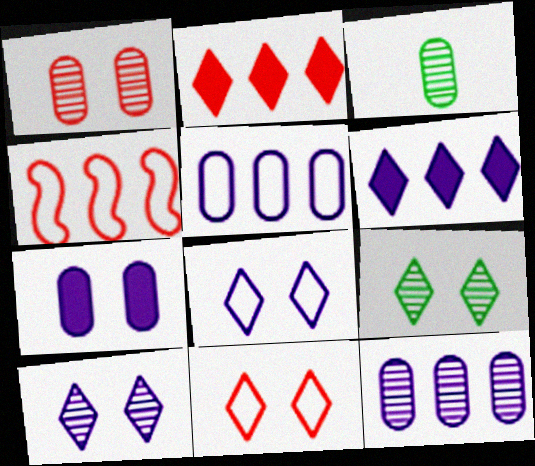[[1, 3, 12]]